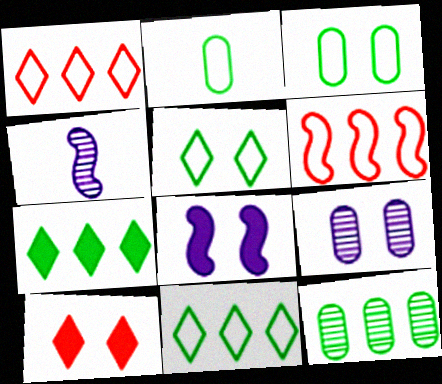[]